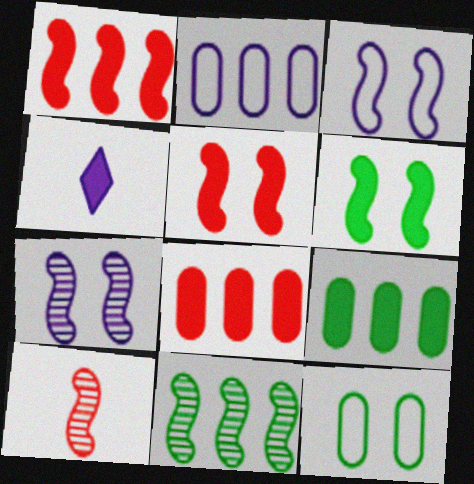[[2, 4, 7], 
[4, 5, 9], 
[4, 6, 8], 
[7, 10, 11]]